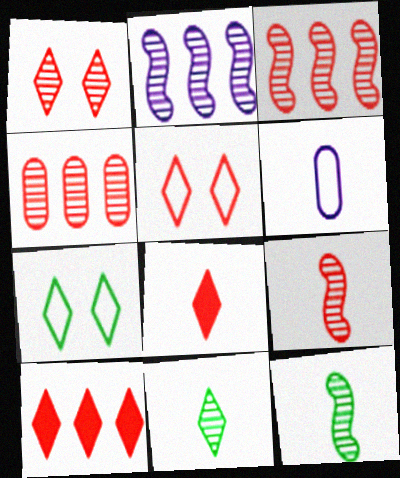[[1, 4, 9], 
[6, 8, 12]]